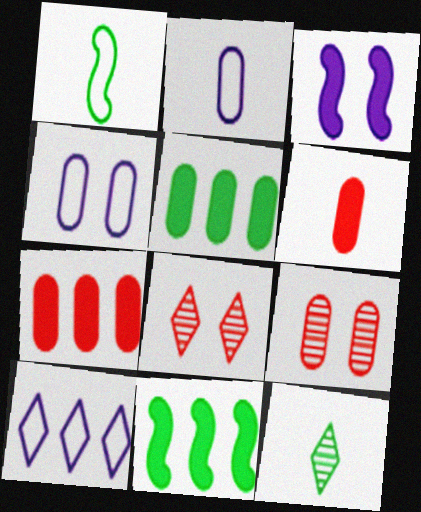[[2, 5, 9], 
[2, 8, 11]]